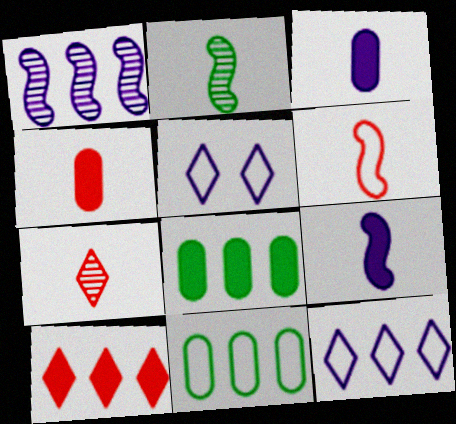[[1, 3, 5], 
[1, 10, 11], 
[2, 6, 9], 
[4, 6, 7], 
[5, 6, 11]]